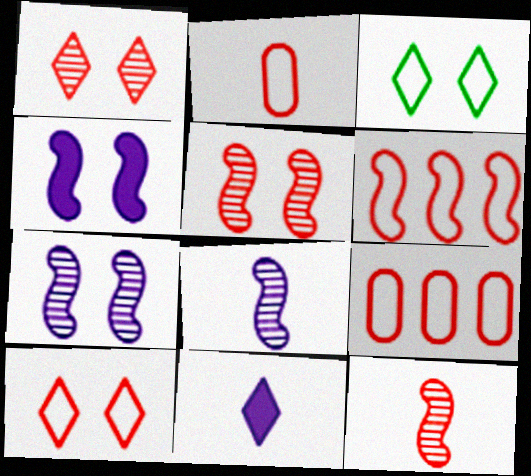[[2, 6, 10]]